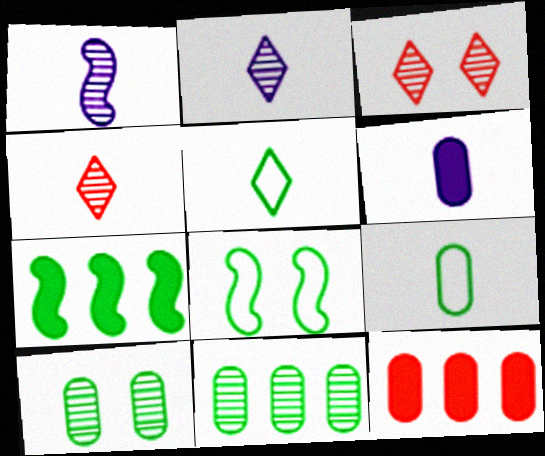[[1, 3, 11], 
[2, 8, 12], 
[5, 7, 10]]